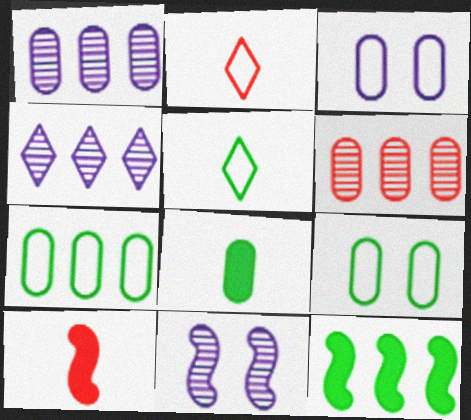[[3, 6, 8], 
[4, 9, 10]]